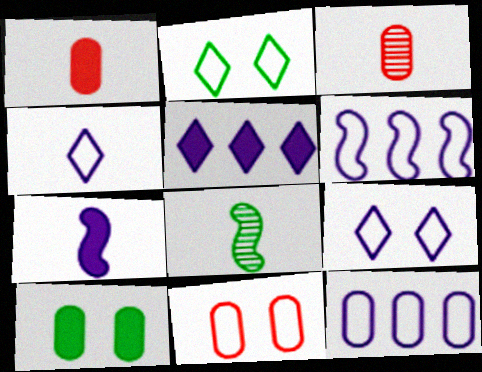[[1, 4, 8], 
[3, 10, 12], 
[5, 8, 11]]